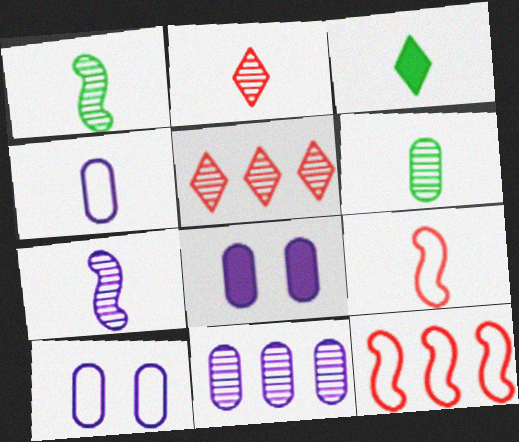[[2, 6, 7], 
[4, 8, 11]]